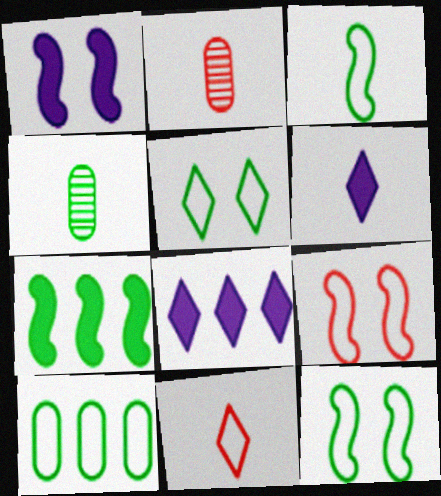[[2, 3, 6], 
[2, 8, 12], 
[3, 5, 10], 
[4, 5, 7], 
[4, 8, 9]]